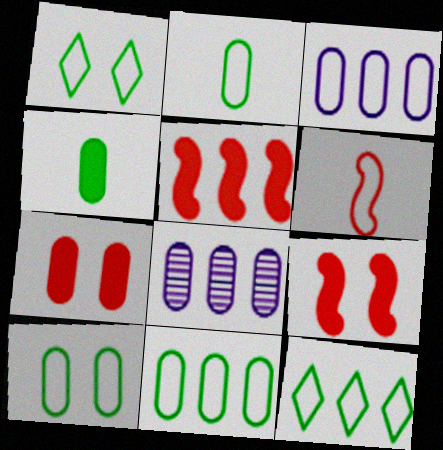[[1, 3, 6], 
[2, 7, 8], 
[2, 10, 11], 
[5, 8, 12]]